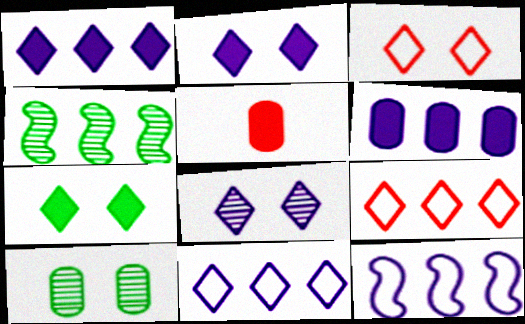[[3, 7, 8], 
[4, 6, 9]]